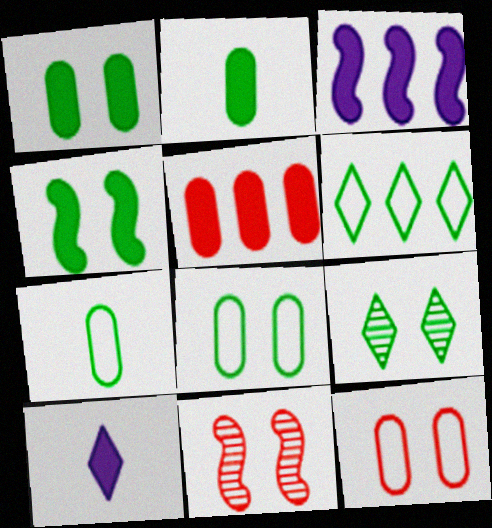[[4, 5, 10], 
[4, 8, 9]]